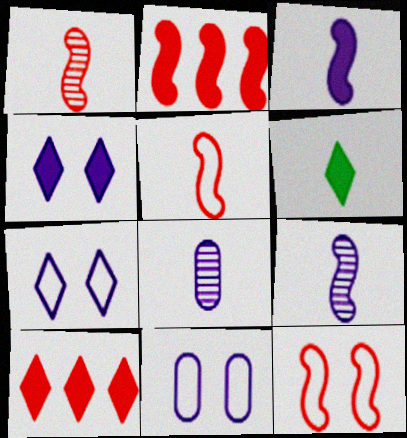[[1, 2, 12], 
[4, 6, 10], 
[5, 6, 8]]